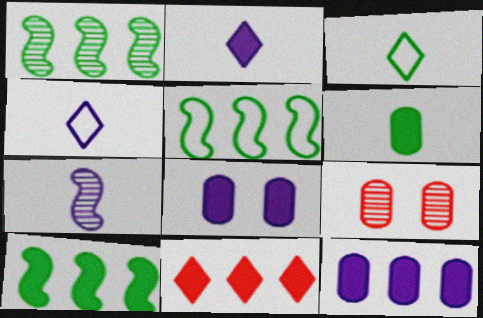[[1, 5, 10], 
[2, 5, 9], 
[4, 9, 10], 
[10, 11, 12]]